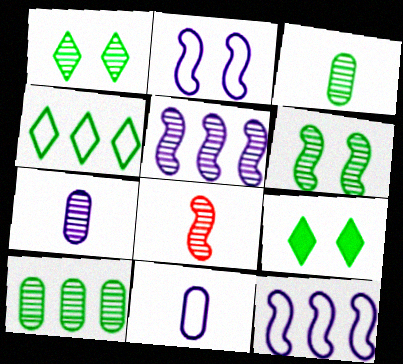[[5, 6, 8]]